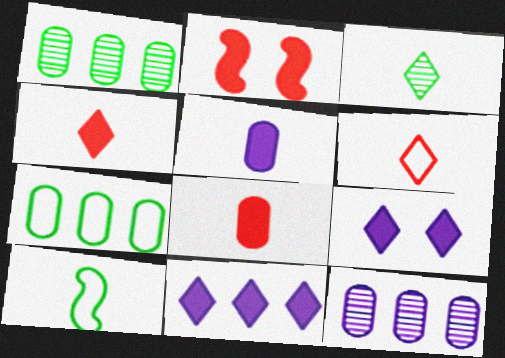[]